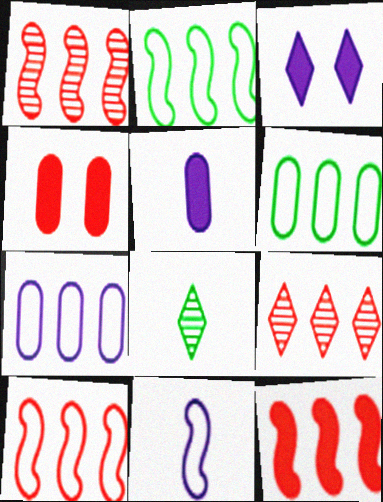[[1, 10, 12]]